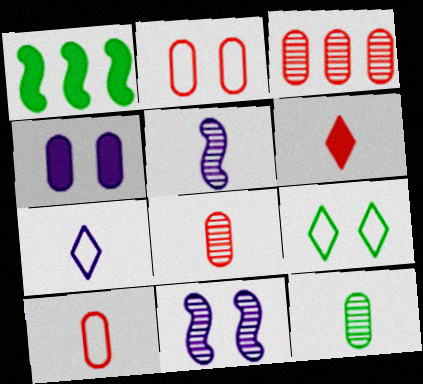[[1, 4, 6], 
[1, 9, 12]]